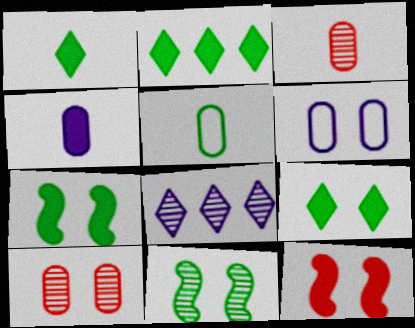[[1, 2, 9], 
[2, 4, 12], 
[2, 5, 11], 
[3, 4, 5], 
[3, 8, 11], 
[5, 8, 12]]